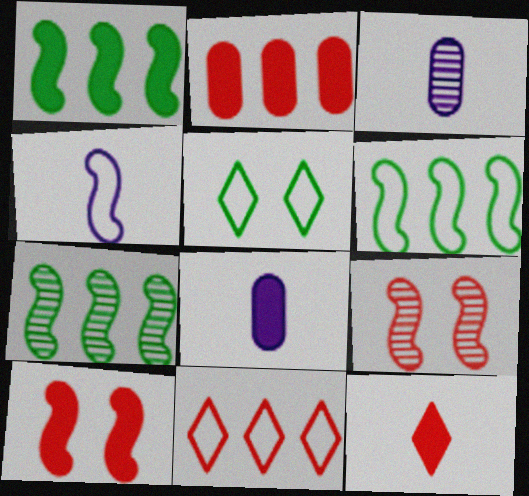[[1, 4, 9], 
[1, 6, 7], 
[2, 10, 12], 
[4, 7, 10]]